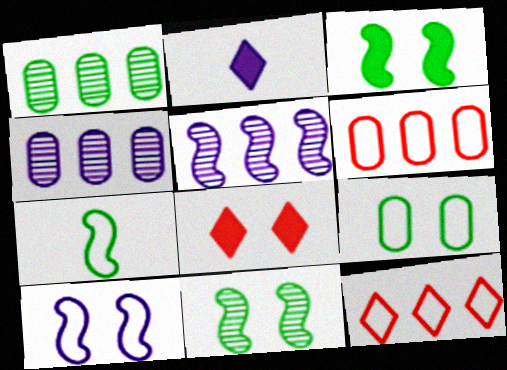[[2, 4, 10], 
[2, 6, 11], 
[4, 7, 8]]